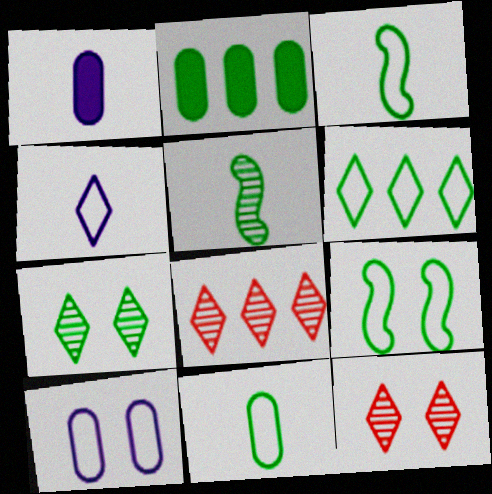[[1, 8, 9], 
[2, 3, 7], 
[6, 9, 11]]